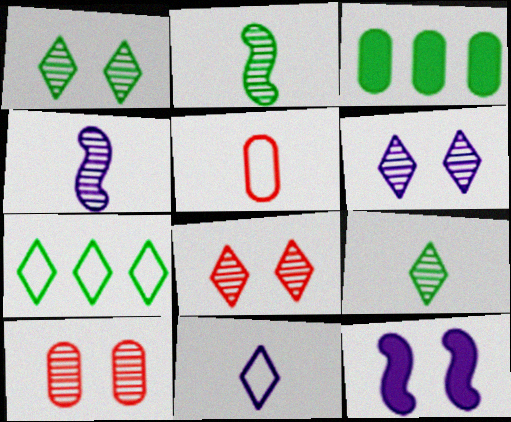[[1, 6, 8]]